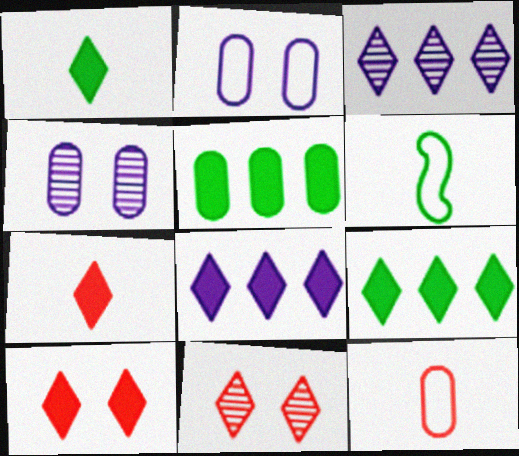[[1, 8, 10], 
[4, 5, 12]]